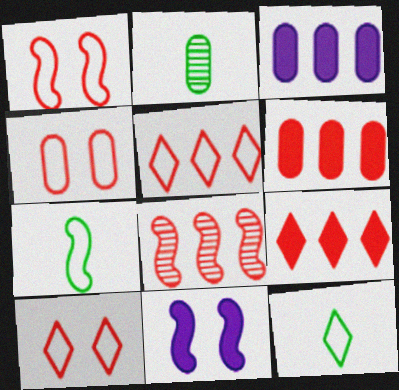[[1, 4, 10], 
[2, 3, 4], 
[2, 5, 11], 
[5, 6, 8], 
[7, 8, 11]]